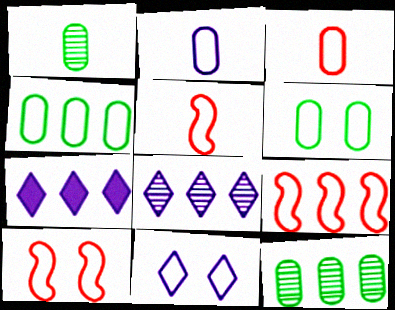[[1, 7, 10], 
[4, 5, 11], 
[5, 9, 10], 
[6, 10, 11], 
[7, 9, 12]]